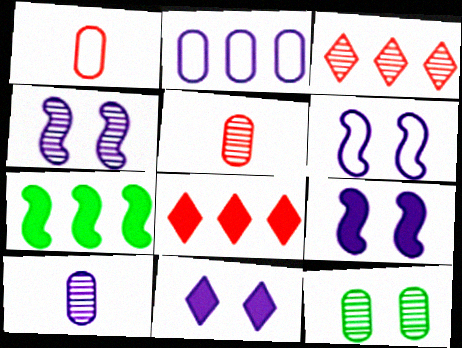[[2, 3, 7], 
[4, 6, 9]]